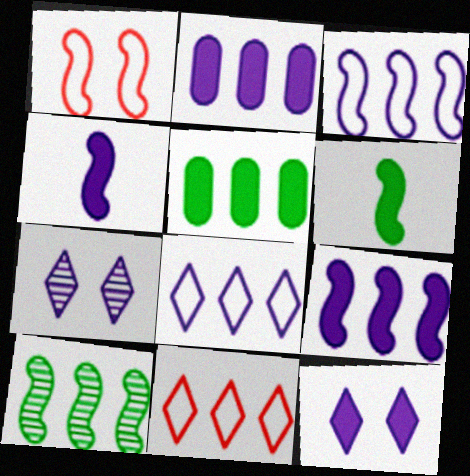[[1, 4, 10], 
[2, 4, 12], 
[2, 10, 11]]